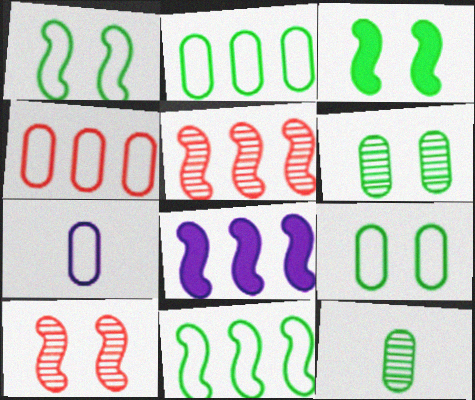[[4, 7, 9], 
[5, 8, 11]]